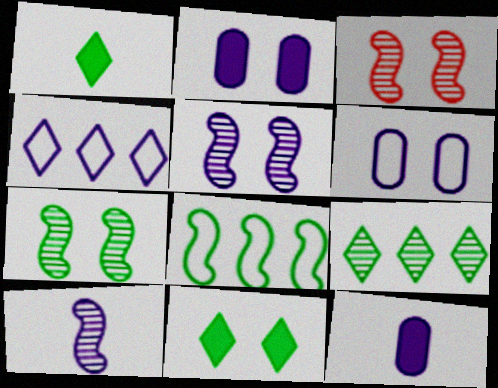[[2, 4, 10], 
[3, 5, 7], 
[3, 6, 11], 
[4, 5, 12]]